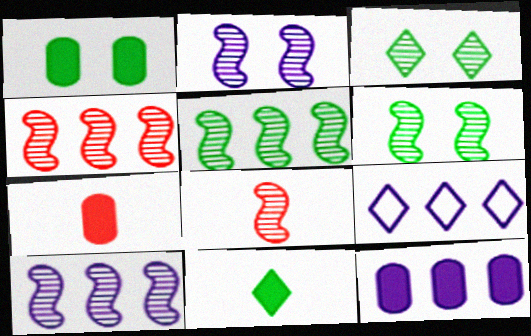[[1, 7, 12], 
[1, 8, 9], 
[2, 5, 8], 
[4, 5, 10], 
[6, 7, 9], 
[6, 8, 10], 
[9, 10, 12]]